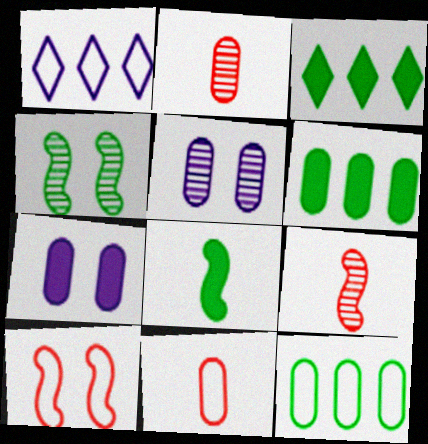[[2, 7, 12], 
[5, 6, 11]]